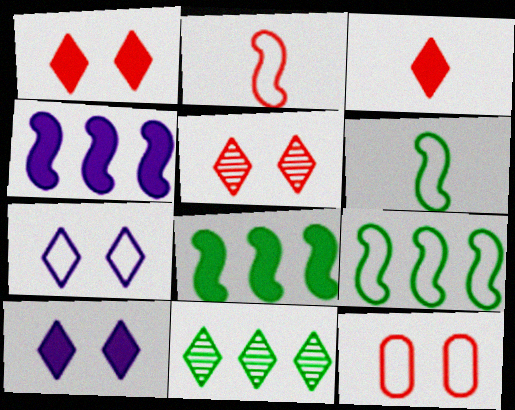[[3, 7, 11]]